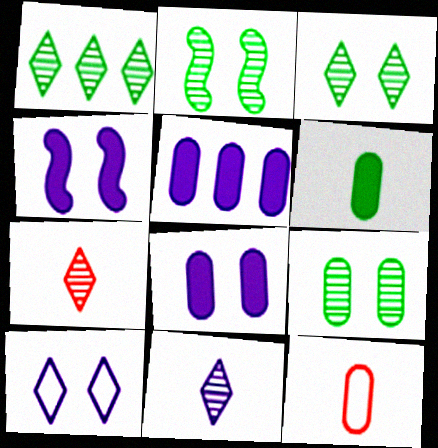[[1, 4, 12], 
[2, 3, 9], 
[5, 9, 12]]